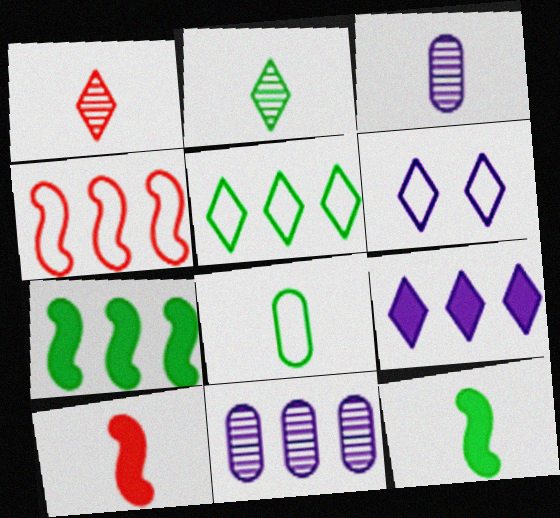[[2, 8, 12], 
[4, 6, 8]]